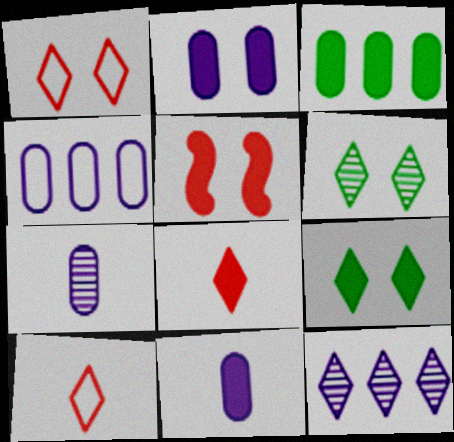[[2, 4, 7], 
[2, 5, 9], 
[9, 10, 12]]